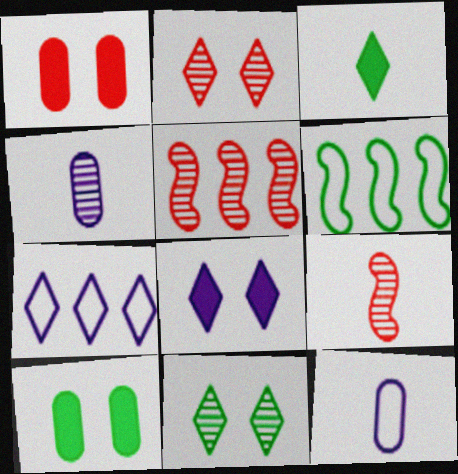[[2, 3, 7], 
[3, 9, 12], 
[4, 5, 11], 
[7, 9, 10]]